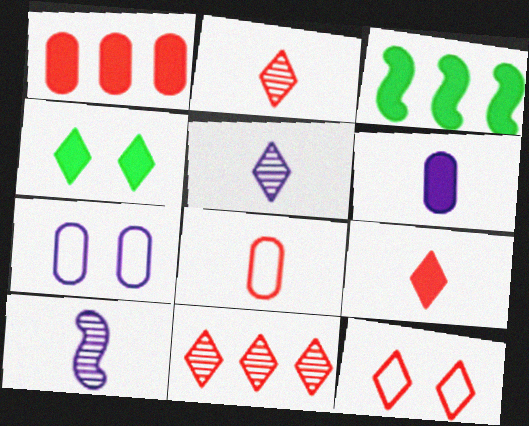[[2, 3, 7], 
[9, 11, 12]]